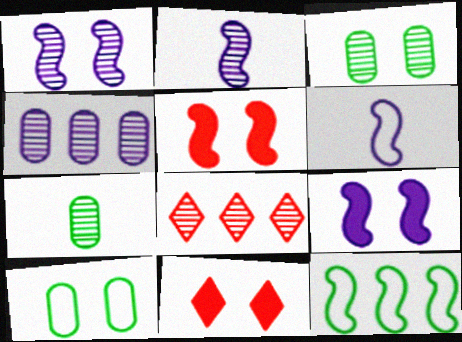[[1, 7, 8], 
[1, 10, 11], 
[2, 3, 8], 
[2, 5, 12]]